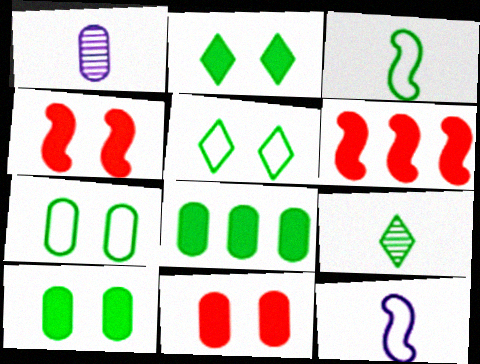[[1, 5, 6]]